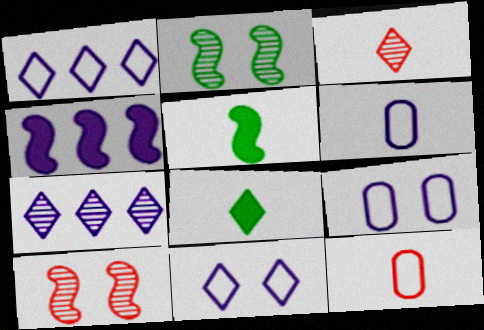[[3, 5, 6]]